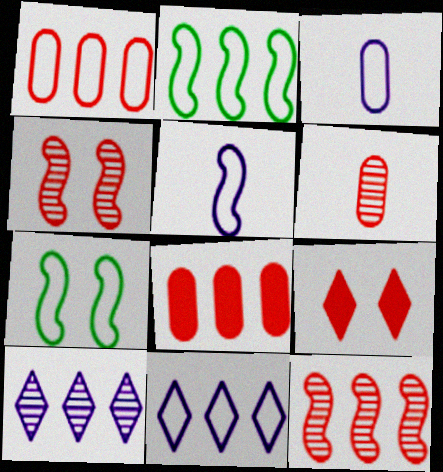[[1, 2, 11], 
[2, 8, 10]]